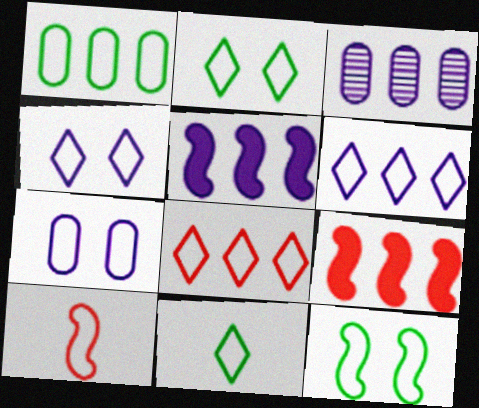[[1, 4, 10], 
[1, 11, 12], 
[3, 5, 6], 
[4, 8, 11]]